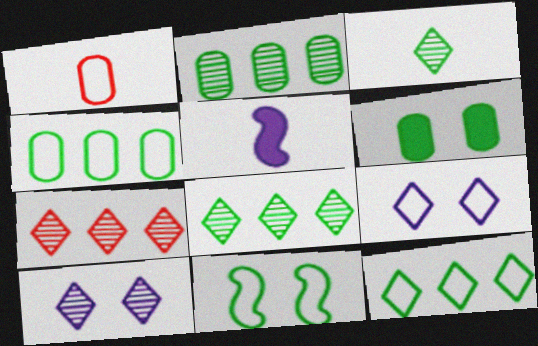[[1, 3, 5], 
[3, 7, 10]]